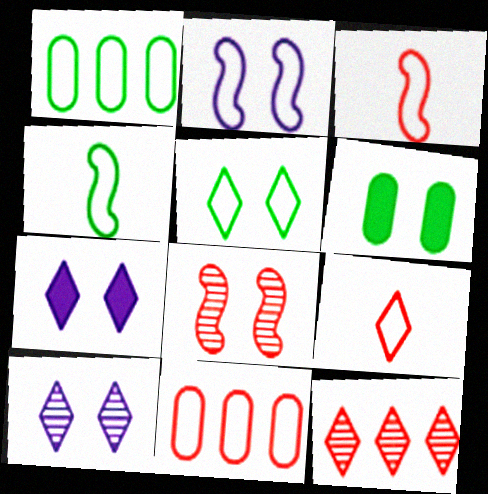[[1, 2, 9], 
[1, 4, 5]]